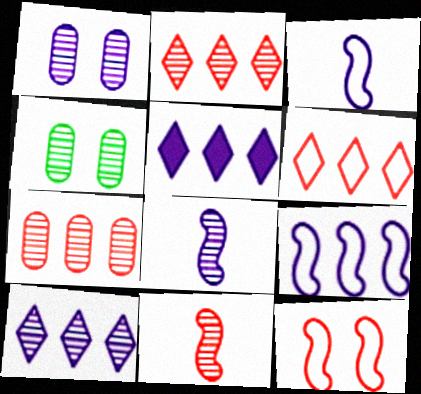[[1, 3, 5], 
[1, 8, 10], 
[2, 4, 8], 
[4, 10, 11]]